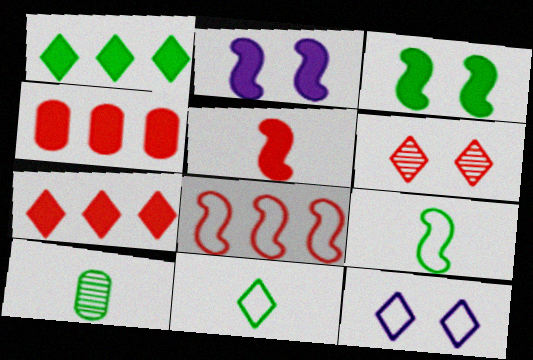[]